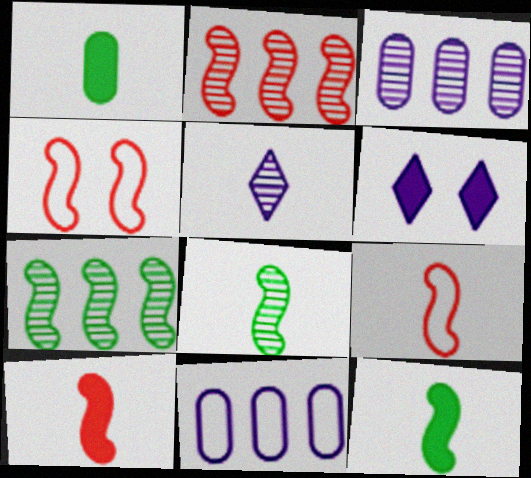[[1, 5, 9], 
[2, 4, 10]]